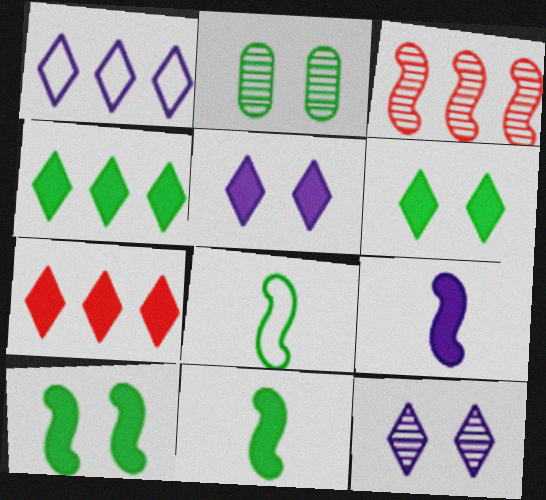[[2, 4, 8]]